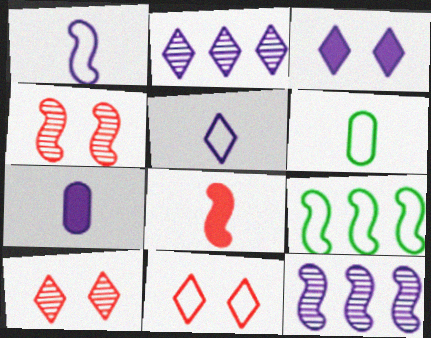[[2, 3, 5], 
[7, 9, 10]]